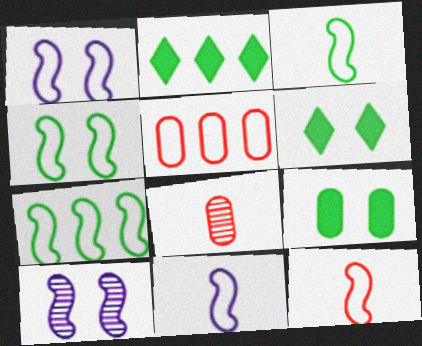[[1, 2, 8], 
[1, 7, 12], 
[3, 4, 7], 
[3, 11, 12]]